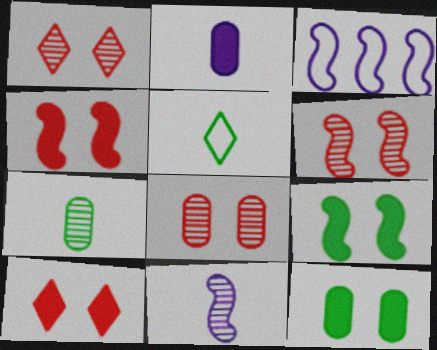[[1, 6, 8], 
[3, 7, 10]]